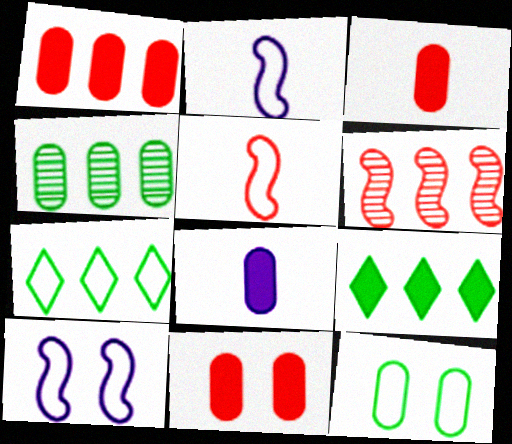[[1, 3, 11]]